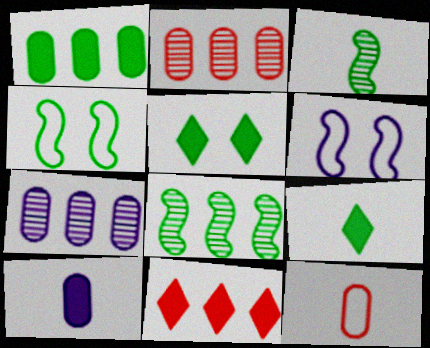[[2, 6, 9]]